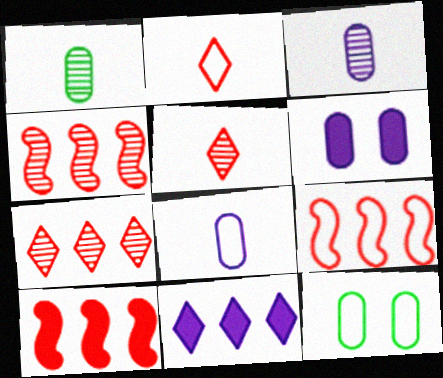[[4, 9, 10]]